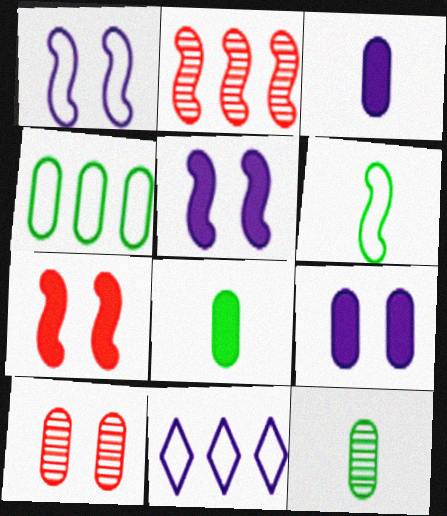[[2, 5, 6], 
[3, 4, 10], 
[7, 11, 12]]